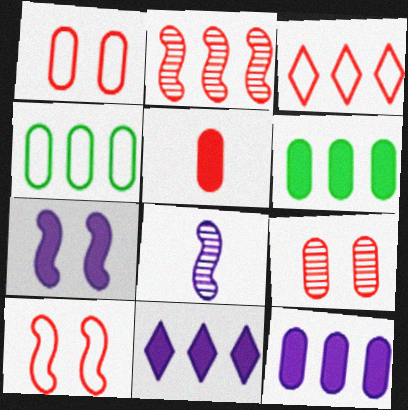[[2, 4, 11]]